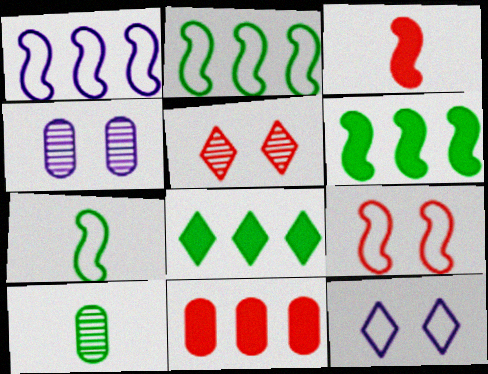[[1, 7, 9]]